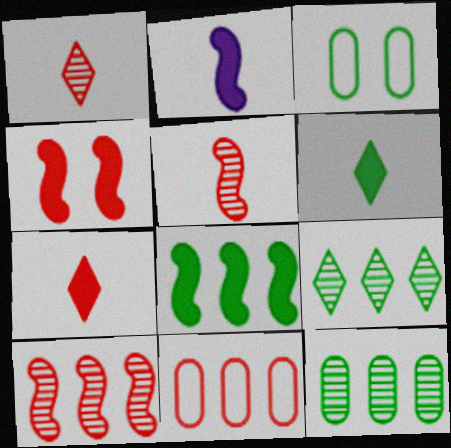[[1, 4, 11], 
[2, 4, 8]]